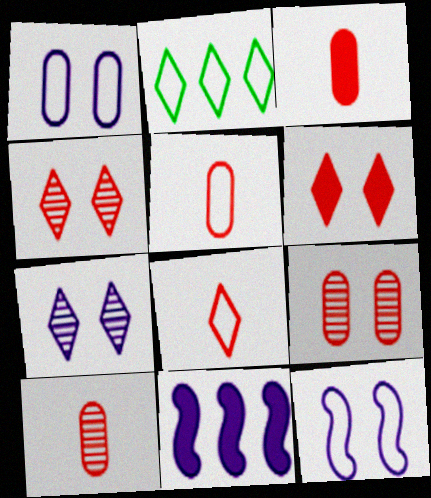[[2, 5, 12], 
[3, 5, 10]]